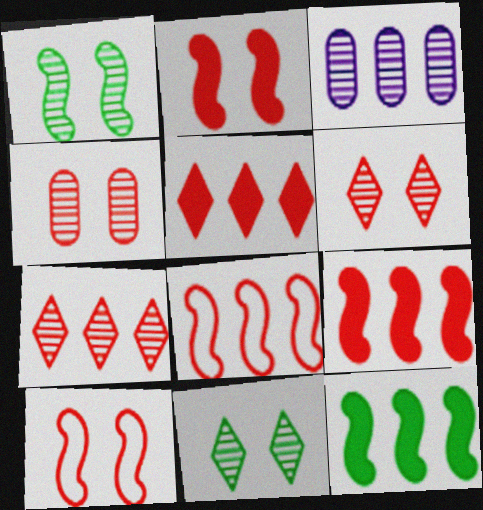[]